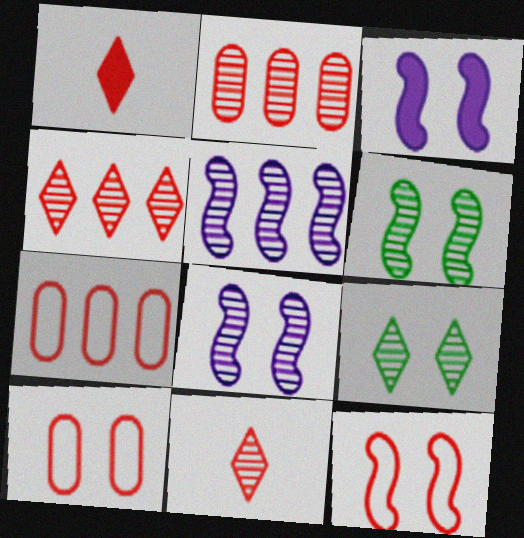[[1, 2, 12], 
[3, 6, 12], 
[3, 9, 10]]